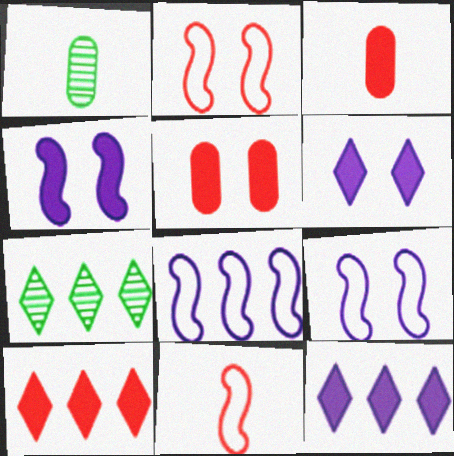[[1, 2, 12], 
[1, 9, 10], 
[3, 7, 9]]